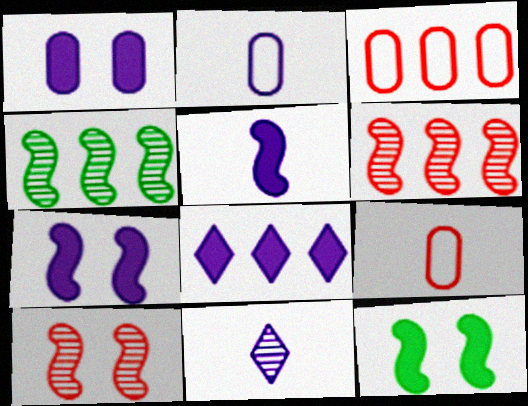[[1, 5, 8], 
[2, 5, 11], 
[3, 4, 8], 
[3, 11, 12]]